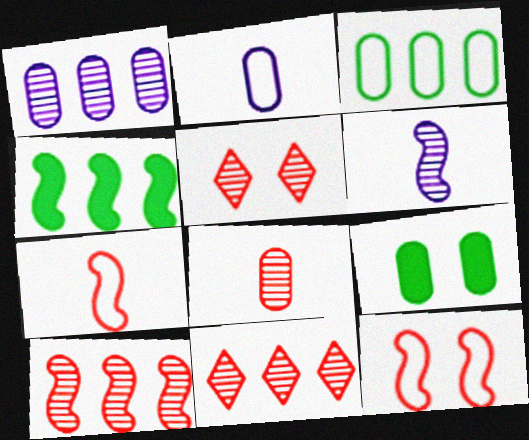[[2, 4, 5], 
[4, 6, 12], 
[5, 8, 10]]